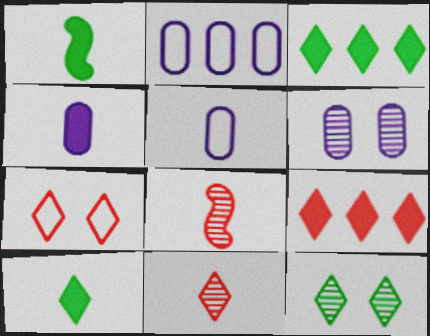[[1, 5, 11], 
[2, 4, 6], 
[5, 8, 10], 
[7, 9, 11]]